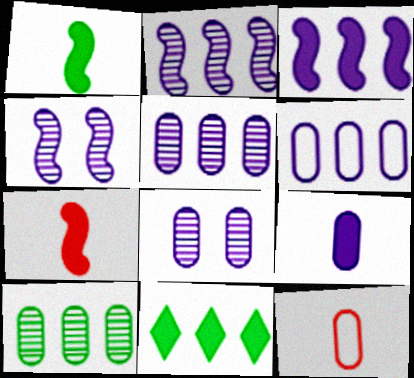[[4, 11, 12], 
[6, 8, 9]]